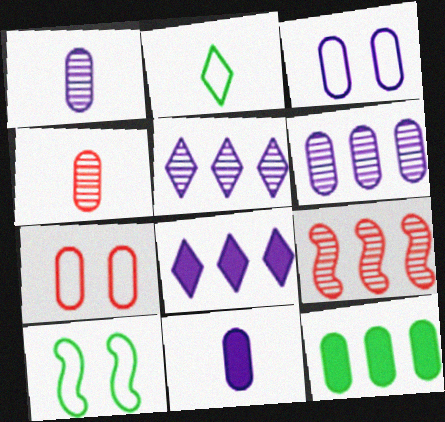[[1, 7, 12], 
[3, 4, 12], 
[3, 6, 11], 
[4, 8, 10]]